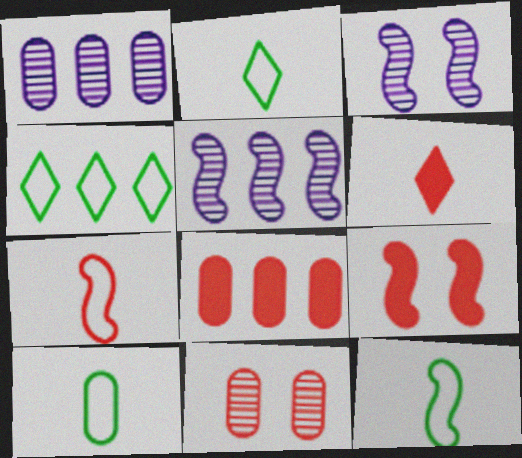[[1, 2, 9], 
[2, 3, 8], 
[2, 10, 12], 
[4, 5, 8], 
[5, 9, 12], 
[6, 8, 9]]